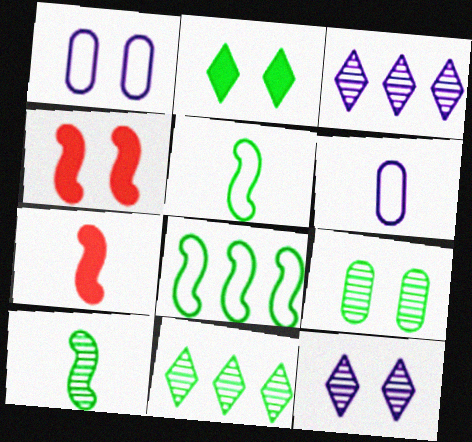[[1, 7, 11], 
[4, 6, 11], 
[9, 10, 11]]